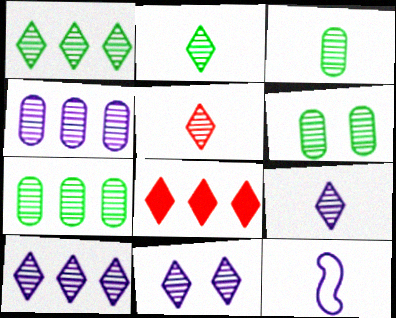[[1, 5, 11], 
[2, 5, 9], 
[3, 6, 7], 
[6, 8, 12], 
[9, 10, 11]]